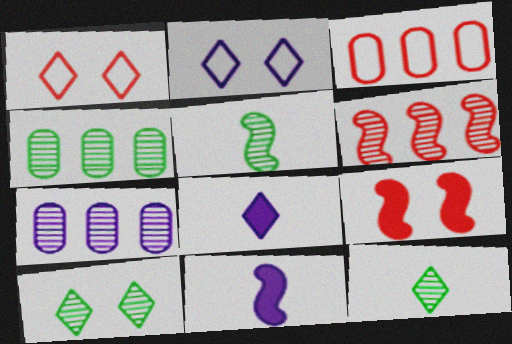[[1, 4, 11], 
[2, 7, 11], 
[3, 10, 11], 
[4, 5, 10]]